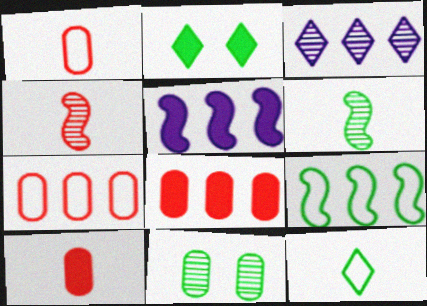[[2, 5, 10], 
[3, 4, 11], 
[3, 8, 9]]